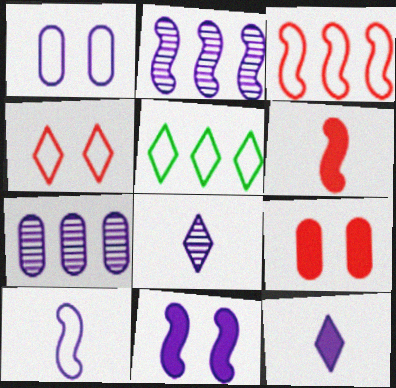[[1, 2, 12], 
[2, 10, 11]]